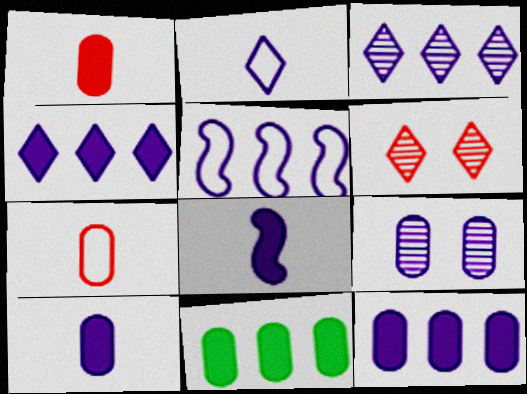[[3, 5, 12], 
[7, 9, 11]]